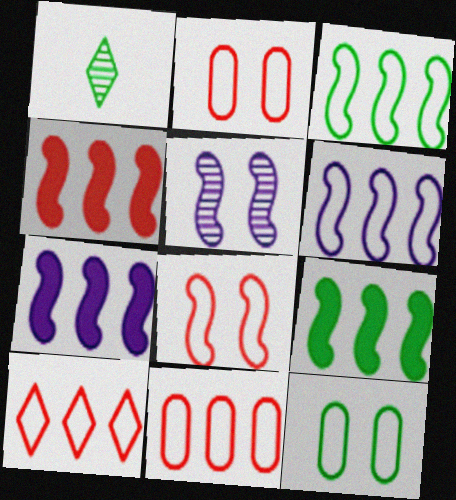[[1, 2, 7], 
[1, 9, 12], 
[4, 7, 9]]